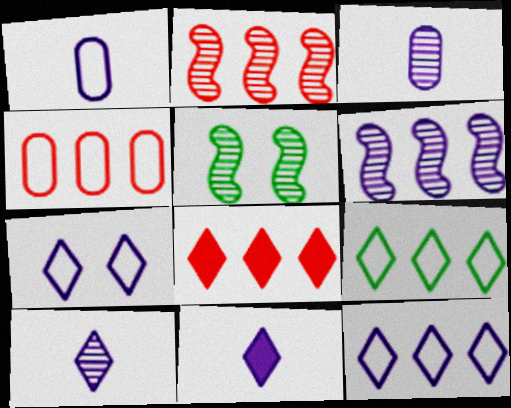[[1, 5, 8], 
[2, 4, 8], 
[4, 5, 11]]